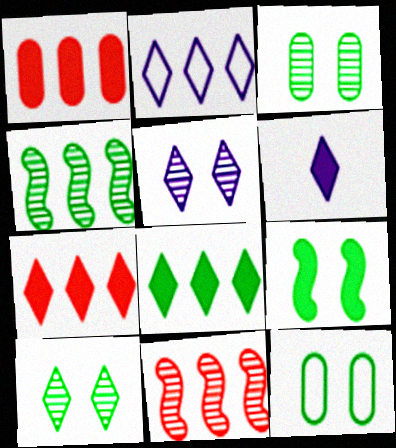[[1, 2, 4], 
[1, 6, 9], 
[2, 5, 6], 
[6, 11, 12], 
[9, 10, 12]]